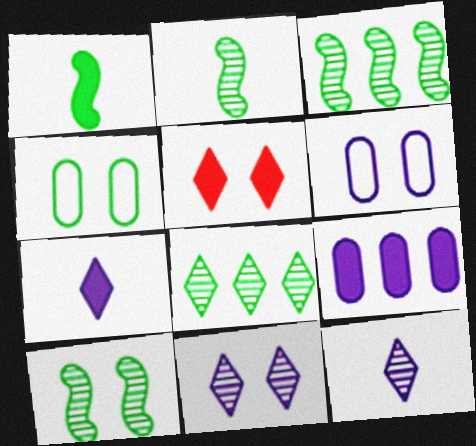[[1, 4, 8], 
[1, 5, 9], 
[2, 3, 10], 
[5, 6, 10]]